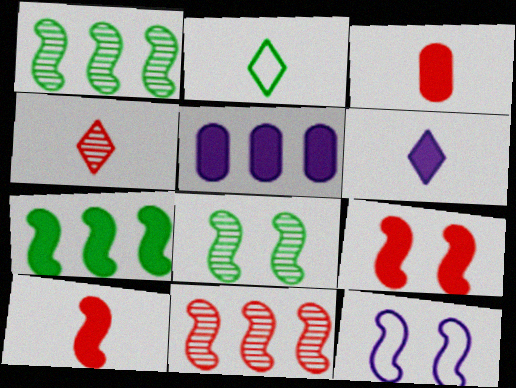[[1, 10, 12], 
[2, 4, 6], 
[8, 9, 12]]